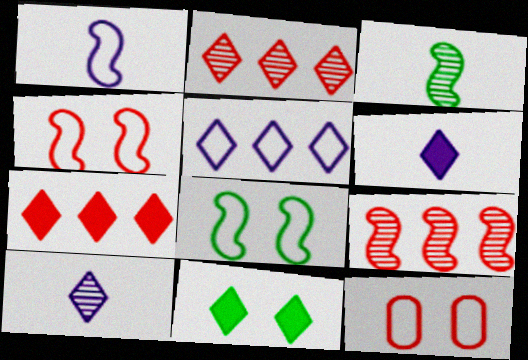[[6, 7, 11]]